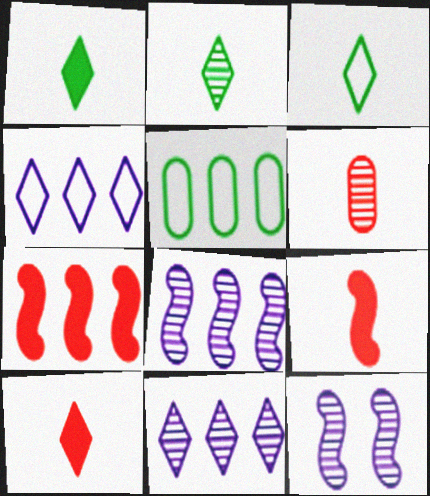[[1, 2, 3], 
[5, 7, 11], 
[5, 10, 12]]